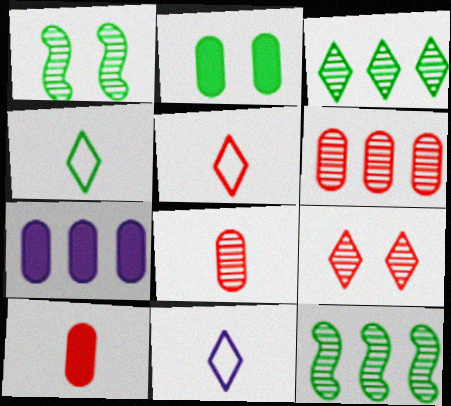[[1, 5, 7], 
[2, 4, 12], 
[2, 7, 10], 
[4, 5, 11]]